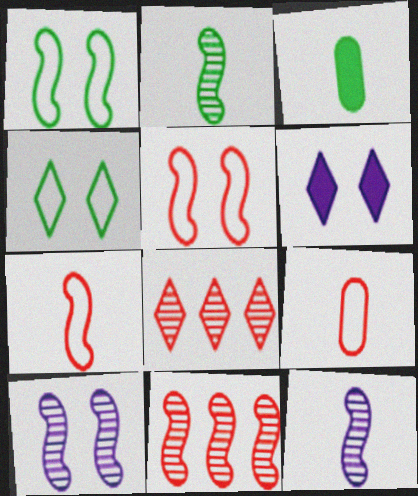[[2, 10, 11]]